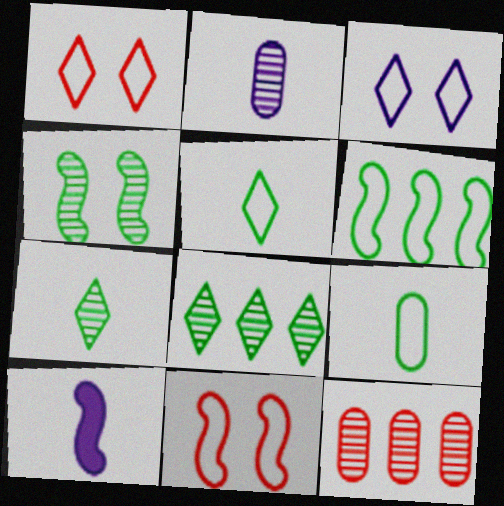[]